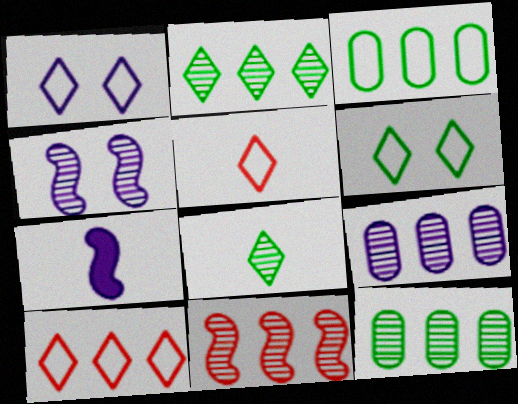[[1, 7, 9], 
[2, 9, 11]]